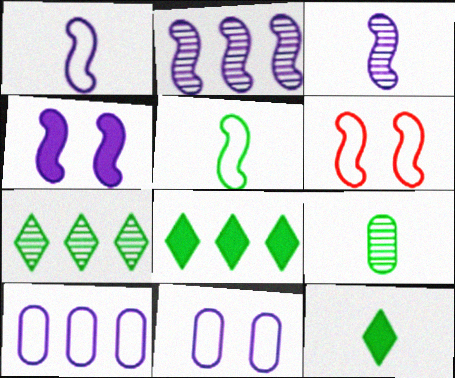[[1, 2, 4], 
[5, 9, 12]]